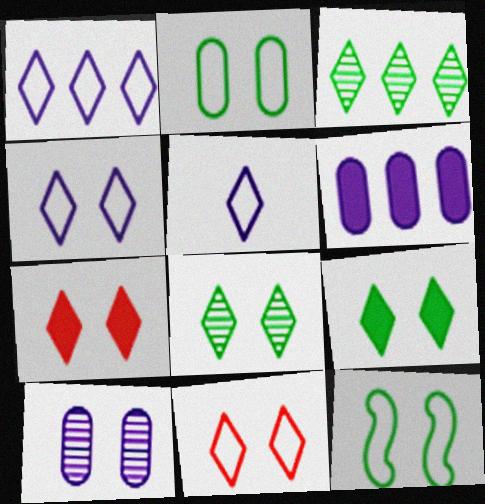[[1, 4, 5], 
[3, 5, 7], 
[4, 7, 8], 
[7, 10, 12]]